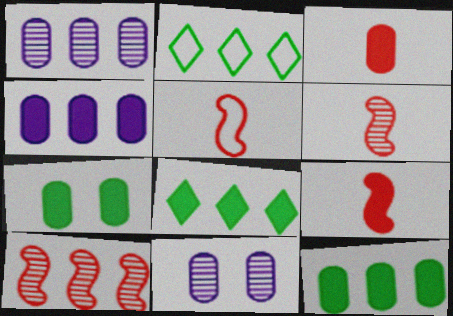[[2, 4, 10], 
[2, 9, 11], 
[3, 4, 7], 
[5, 6, 9], 
[5, 8, 11]]